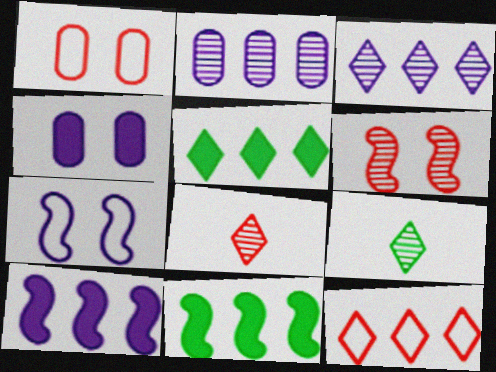[[1, 9, 10], 
[2, 6, 9], 
[2, 11, 12], 
[3, 5, 12]]